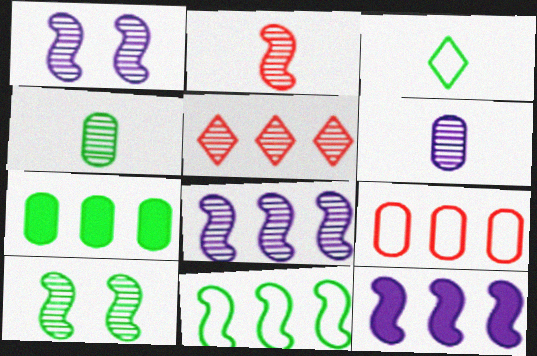[[1, 4, 5], 
[2, 8, 10], 
[3, 7, 10], 
[5, 6, 10]]